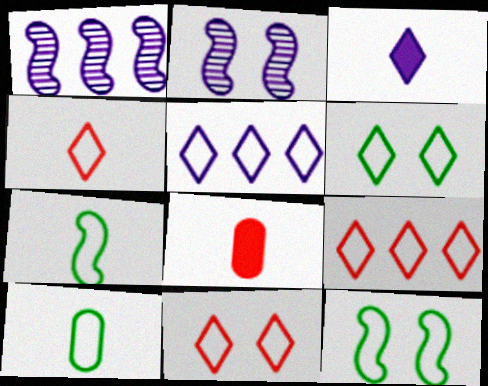[[1, 6, 8], 
[4, 5, 6], 
[4, 9, 11]]